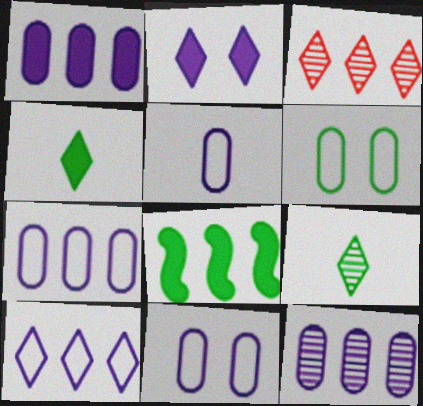[[1, 7, 12], 
[3, 7, 8], 
[5, 7, 11], 
[6, 8, 9]]